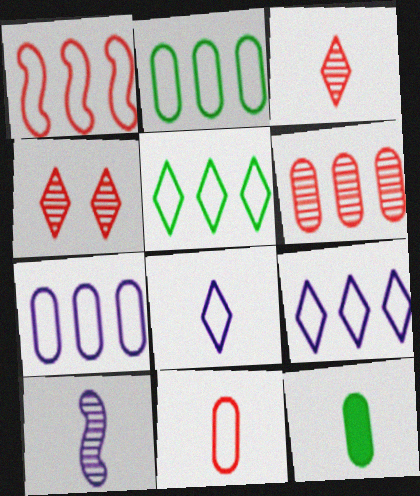[[1, 2, 9], 
[1, 5, 7]]